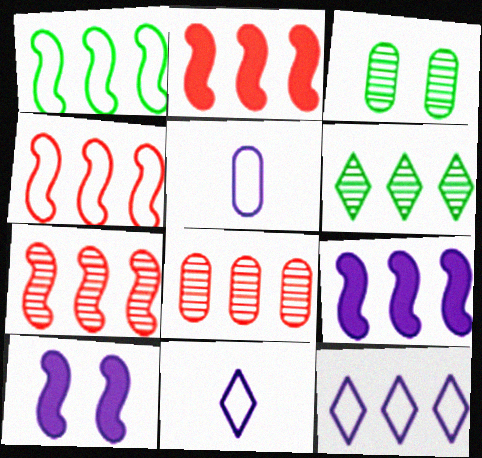[[1, 7, 9], 
[2, 3, 11], 
[2, 4, 7]]